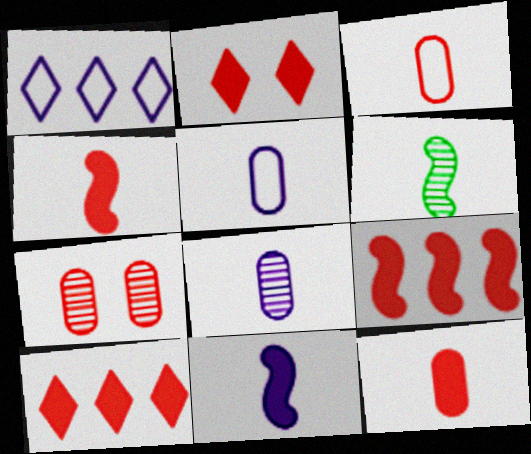[[2, 9, 12]]